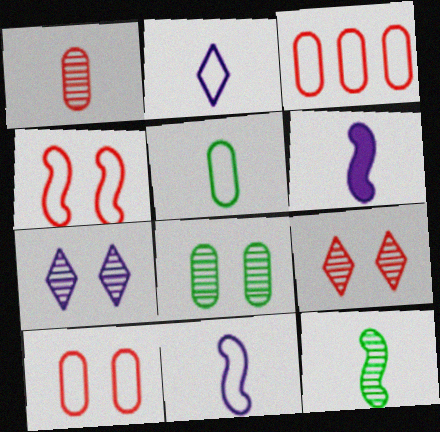[]